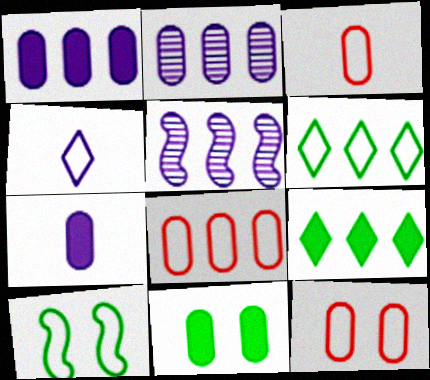[[2, 3, 11], 
[3, 8, 12], 
[4, 8, 10], 
[5, 8, 9]]